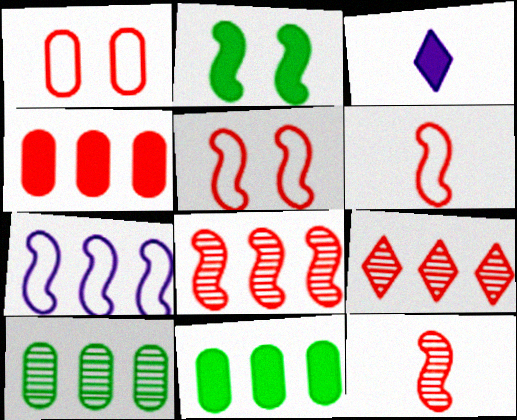[[2, 3, 4], 
[2, 7, 12], 
[3, 5, 10], 
[7, 9, 11]]